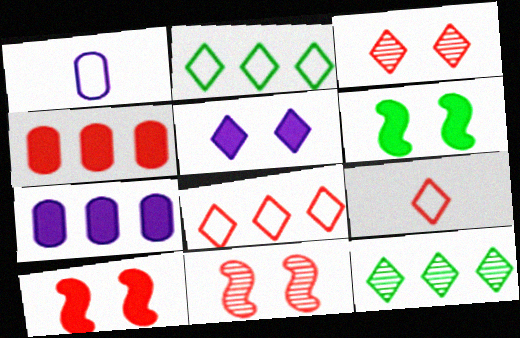[[1, 10, 12], 
[4, 9, 11], 
[5, 9, 12]]